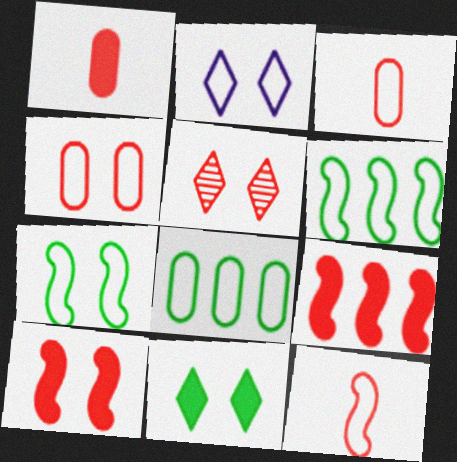[[2, 3, 6], 
[2, 4, 7], 
[2, 5, 11], 
[2, 8, 12], 
[3, 5, 9], 
[4, 5, 10]]